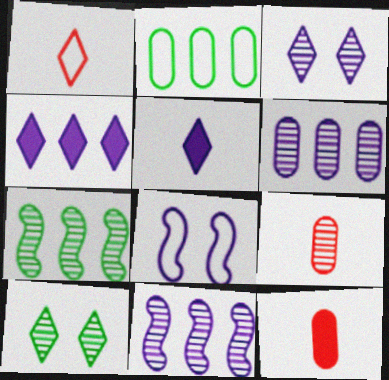[[1, 2, 8], 
[1, 4, 10], 
[3, 7, 9], 
[5, 6, 8], 
[9, 10, 11]]